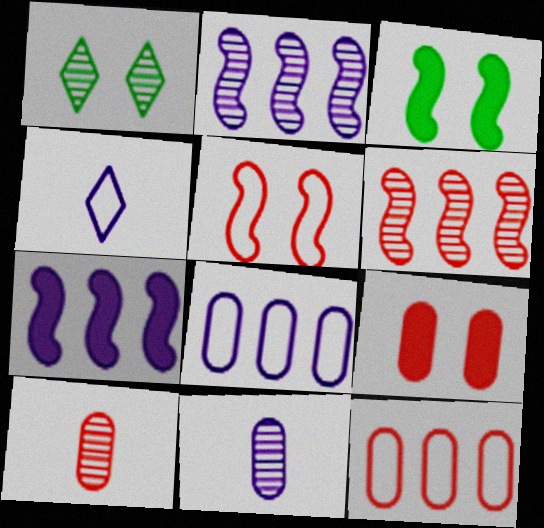[[1, 2, 10], 
[1, 6, 11], 
[9, 10, 12]]